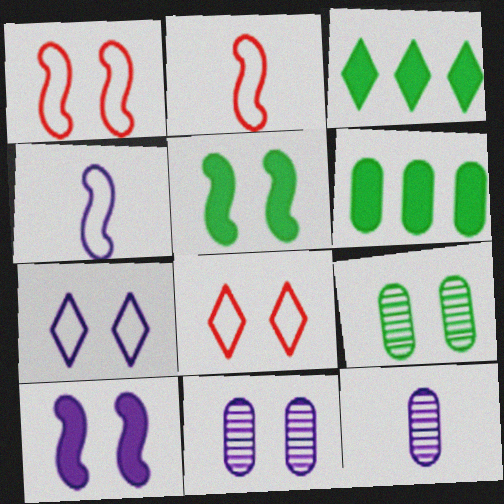[[1, 3, 12], 
[2, 3, 11], 
[5, 8, 11], 
[7, 10, 11], 
[8, 9, 10]]